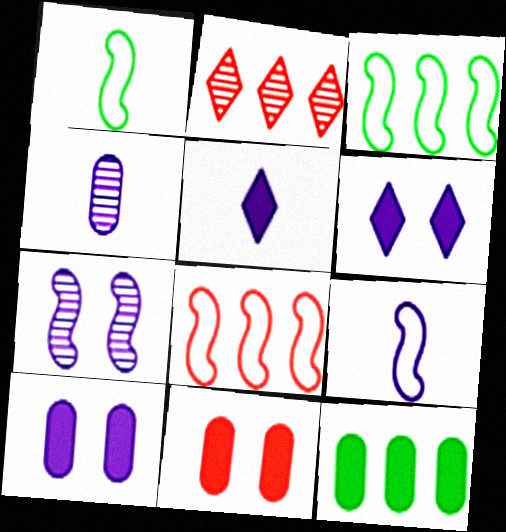[[1, 2, 10], 
[4, 5, 9]]